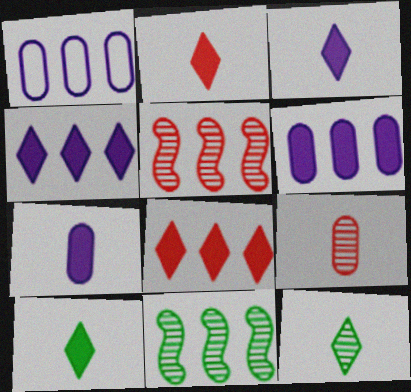[[1, 8, 11], 
[2, 3, 10]]